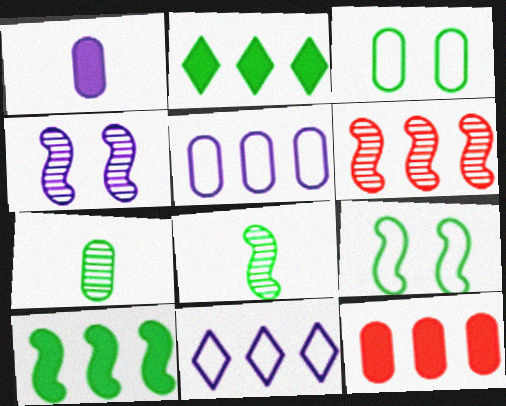[[1, 4, 11], 
[2, 3, 8], 
[2, 5, 6], 
[2, 7, 9], 
[4, 6, 8], 
[8, 9, 10]]